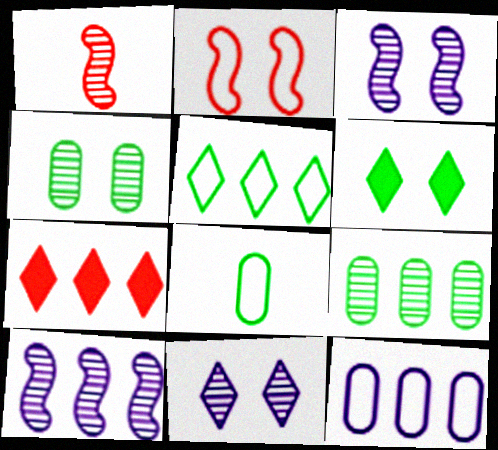[[1, 6, 12], 
[1, 9, 11], 
[3, 7, 8]]